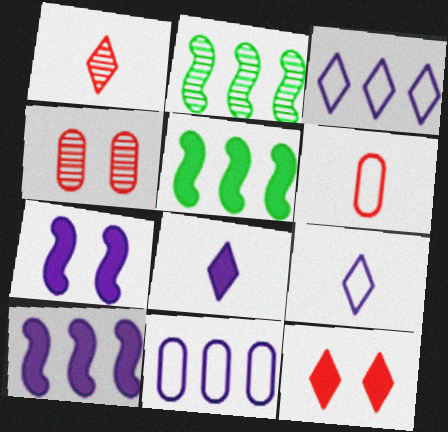[[4, 5, 9]]